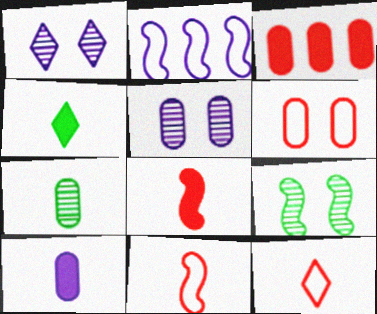[[1, 2, 10], 
[2, 8, 9], 
[4, 8, 10]]